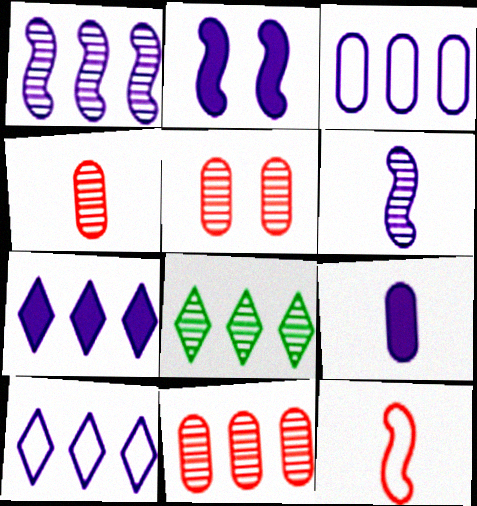[[1, 3, 7], 
[1, 8, 11], 
[2, 7, 9], 
[4, 5, 11], 
[5, 6, 8]]